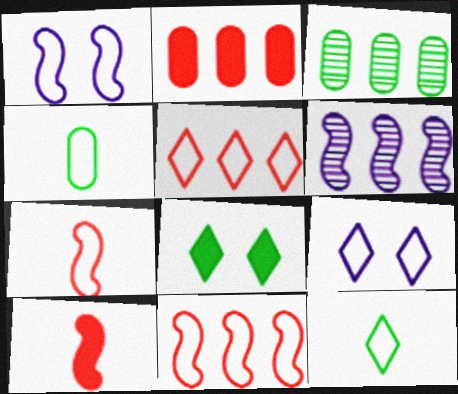[[1, 4, 5], 
[3, 9, 10], 
[4, 9, 11], 
[5, 9, 12]]